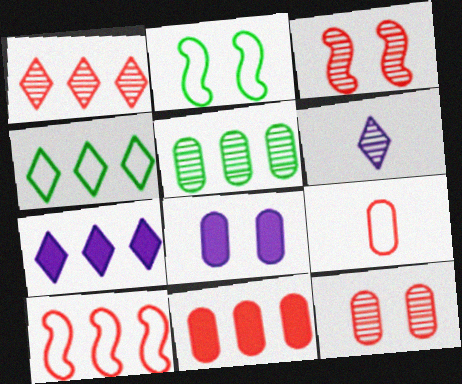[[1, 4, 7], 
[1, 10, 11], 
[2, 6, 11], 
[3, 5, 6], 
[5, 7, 10], 
[5, 8, 9], 
[9, 11, 12]]